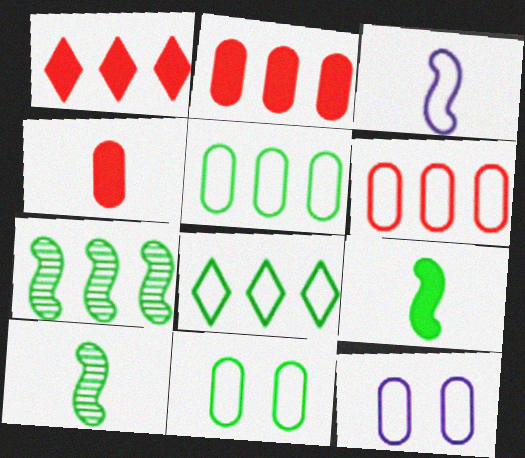[[1, 10, 12]]